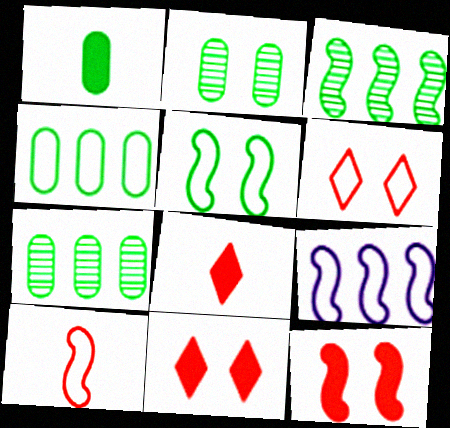[[1, 2, 4], 
[2, 8, 9], 
[5, 9, 10]]